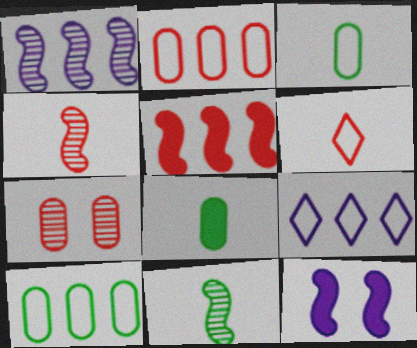[[5, 6, 7]]